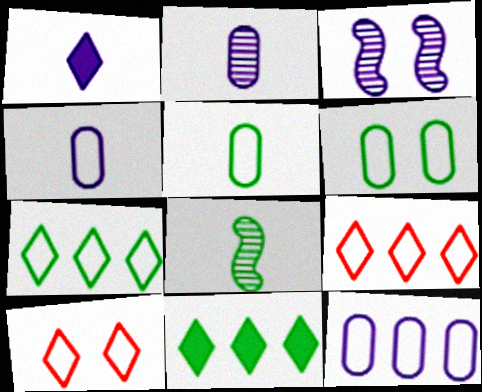[[1, 3, 12], 
[6, 8, 11]]